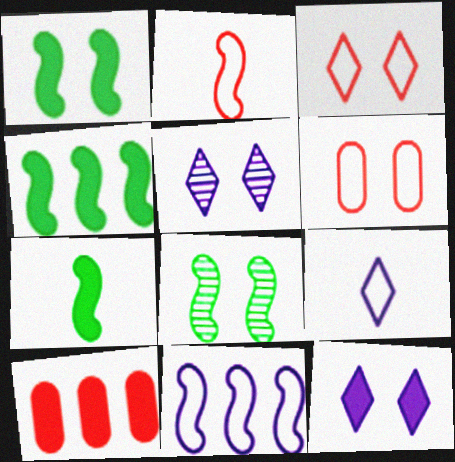[[1, 4, 7], 
[1, 5, 6], 
[6, 8, 12], 
[7, 10, 12], 
[8, 9, 10]]